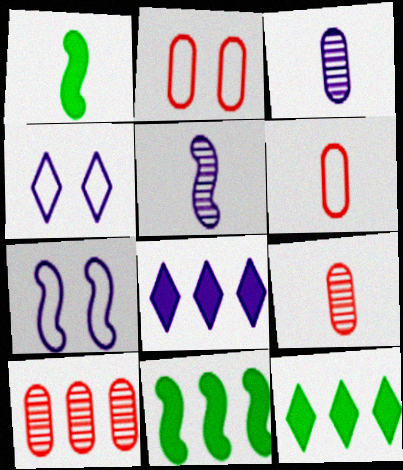[[1, 4, 10], 
[2, 5, 12], 
[3, 7, 8], 
[4, 9, 11], 
[7, 9, 12]]